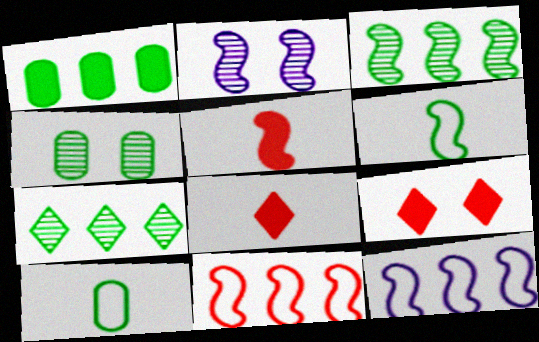[[1, 4, 10], 
[4, 8, 12]]